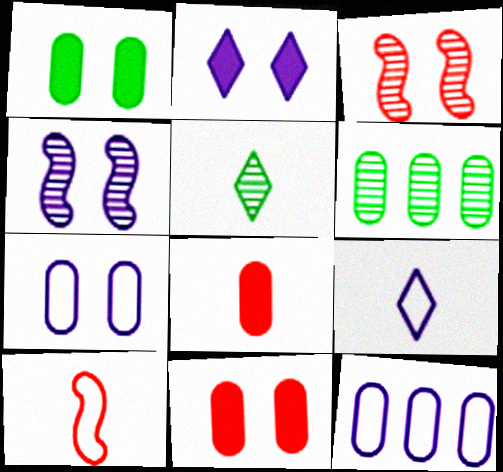[[2, 4, 7], 
[2, 6, 10], 
[6, 7, 8]]